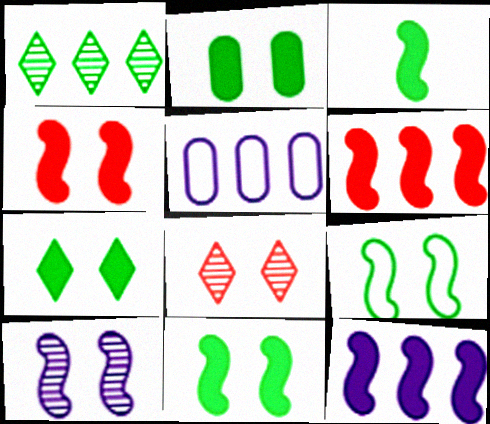[[1, 5, 6], 
[2, 7, 11], 
[3, 4, 12], 
[3, 5, 8], 
[4, 9, 10]]